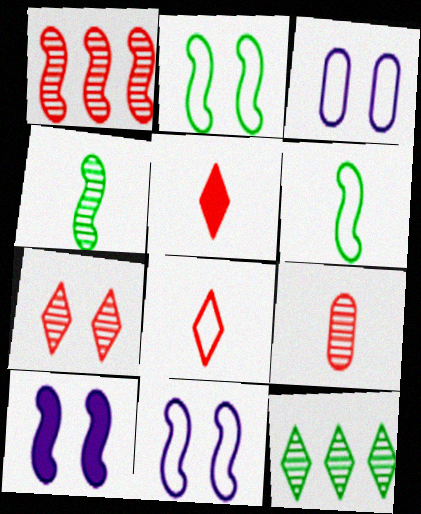[[1, 6, 10], 
[1, 7, 9]]